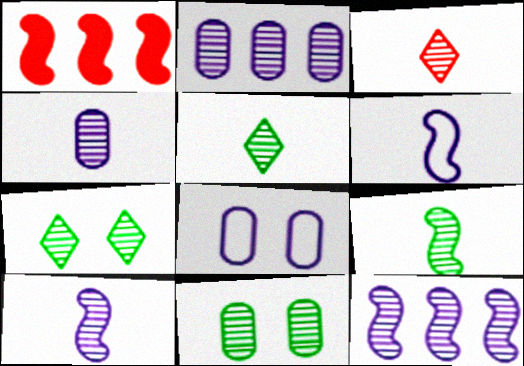[[1, 5, 8], 
[3, 4, 9], 
[3, 11, 12]]